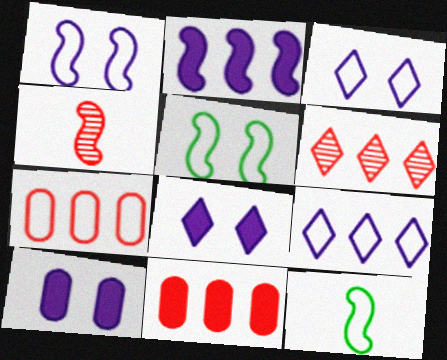[[2, 4, 5], 
[3, 7, 12], 
[6, 10, 12]]